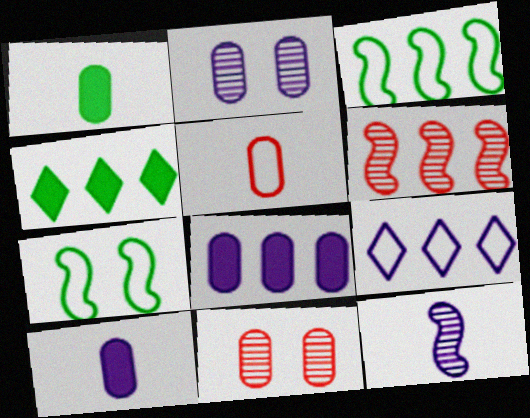[[5, 7, 9]]